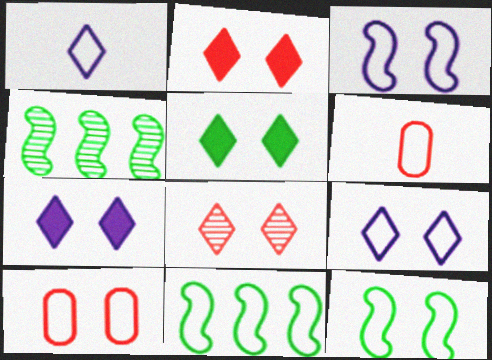[[1, 10, 11], 
[2, 5, 7], 
[4, 6, 7], 
[5, 8, 9], 
[6, 9, 11], 
[9, 10, 12]]